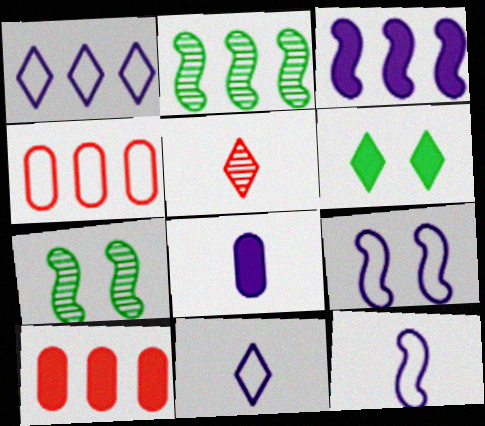[[1, 2, 10], 
[1, 5, 6], 
[7, 10, 11]]